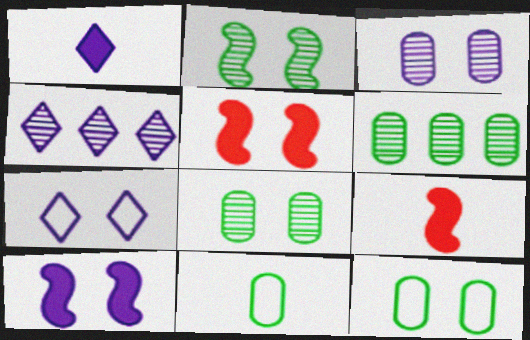[[1, 4, 7], 
[3, 7, 10], 
[4, 5, 11], 
[4, 9, 12], 
[5, 7, 8], 
[6, 7, 9]]